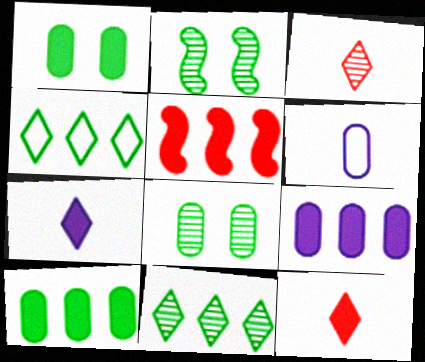[[1, 5, 7]]